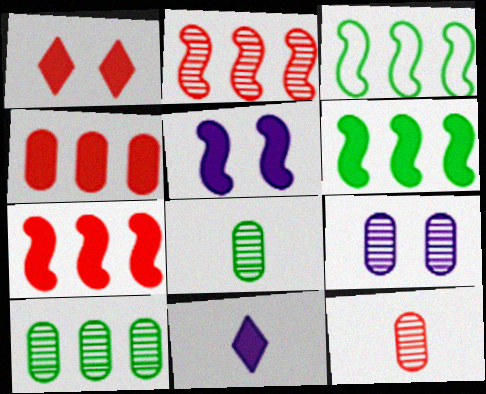[[9, 10, 12]]